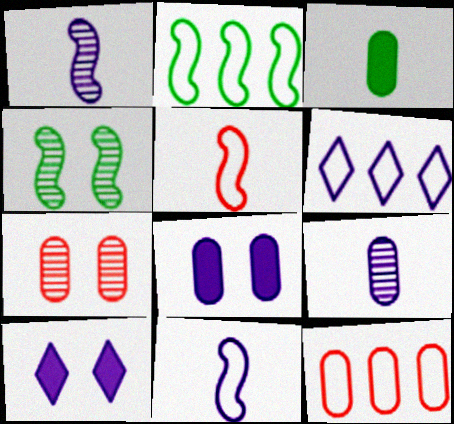[[1, 6, 8], 
[2, 6, 12]]